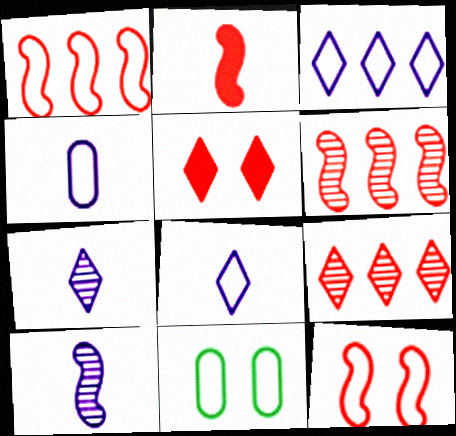[[1, 8, 11], 
[2, 6, 12]]